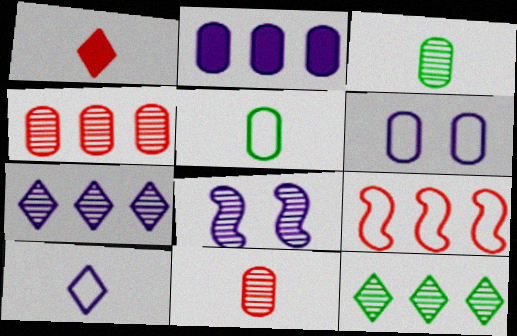[[2, 8, 10], 
[2, 9, 12], 
[8, 11, 12]]